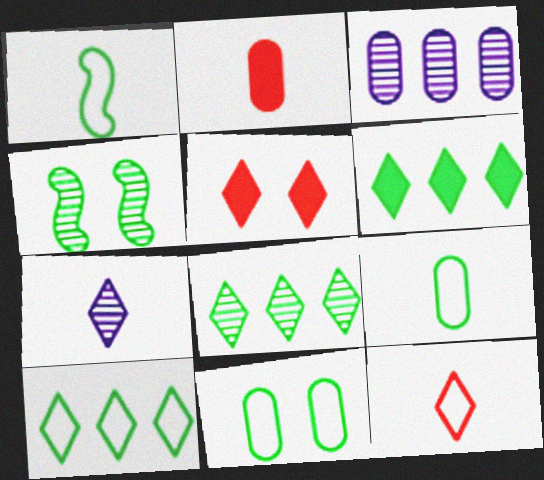[[1, 2, 7], 
[1, 3, 5], 
[1, 10, 11], 
[2, 3, 11], 
[4, 6, 9], 
[5, 7, 10], 
[6, 8, 10]]